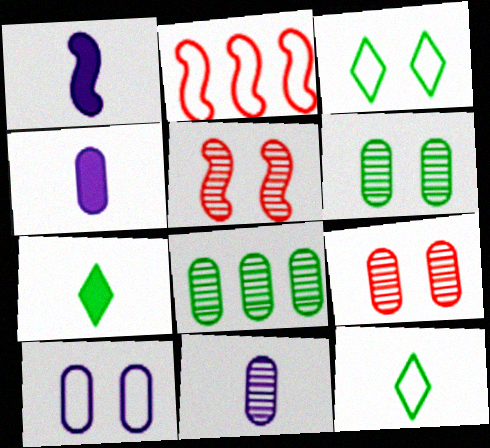[[2, 10, 12], 
[8, 9, 11]]